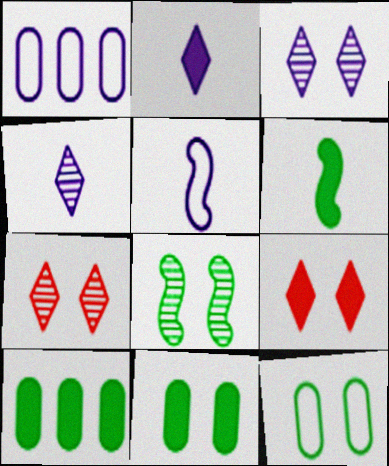[[1, 6, 7], 
[5, 7, 10]]